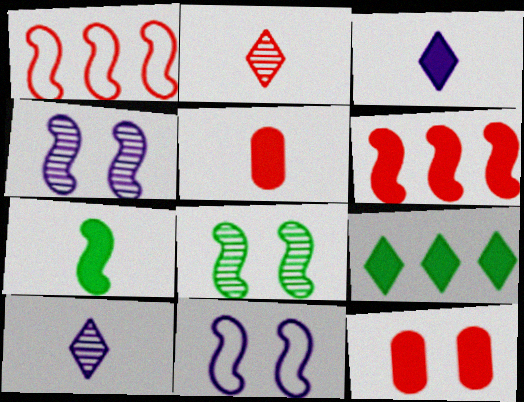[[1, 2, 12], 
[1, 4, 7], 
[3, 5, 7]]